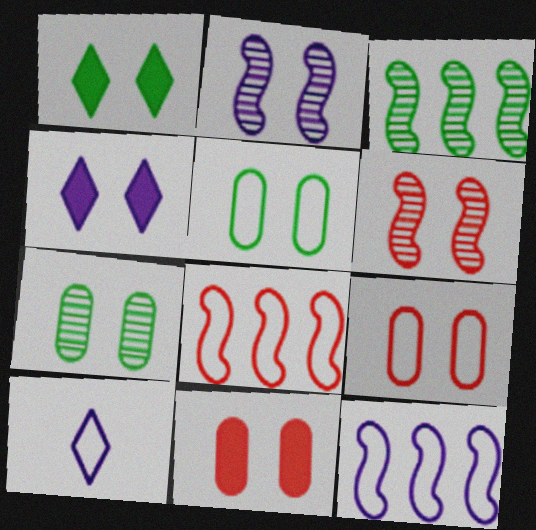[[1, 2, 9], 
[3, 10, 11], 
[4, 5, 6], 
[5, 8, 10]]